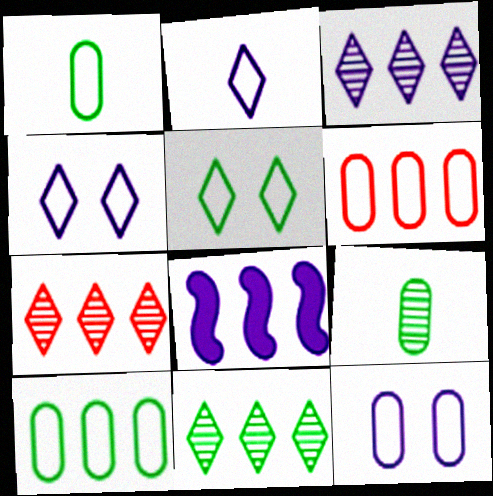[[1, 6, 12], 
[3, 7, 11], 
[6, 8, 11], 
[7, 8, 10]]